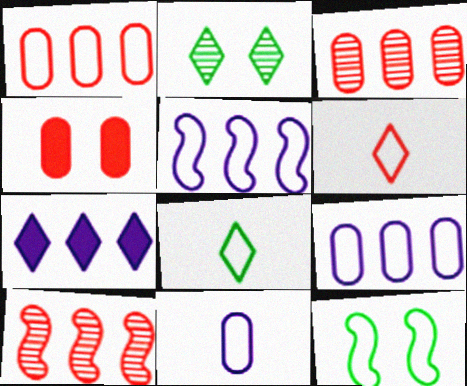[[2, 6, 7], 
[4, 6, 10], 
[6, 9, 12]]